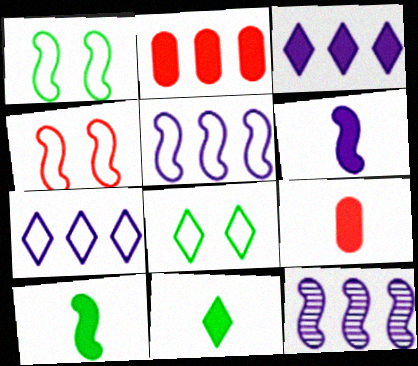[[4, 10, 12], 
[6, 9, 11], 
[8, 9, 12]]